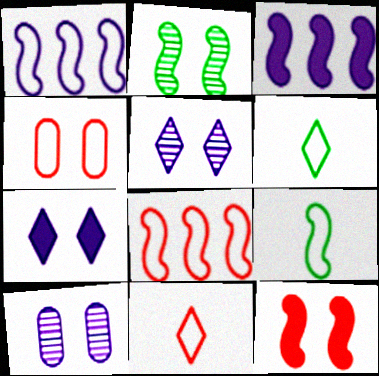[[1, 4, 6], 
[2, 4, 7], 
[4, 8, 11]]